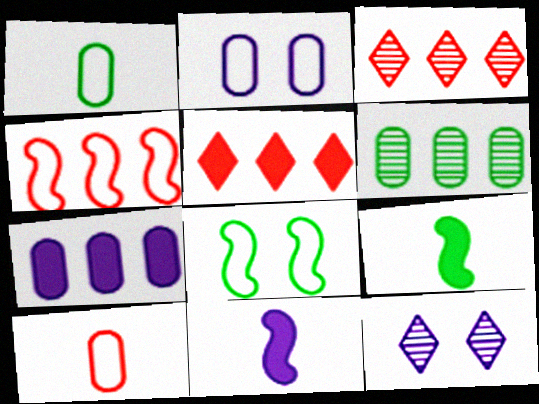[[2, 3, 9]]